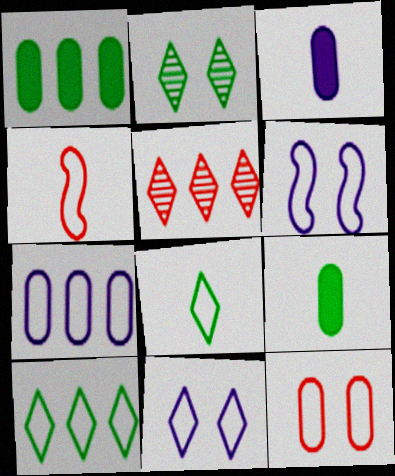[[5, 6, 9]]